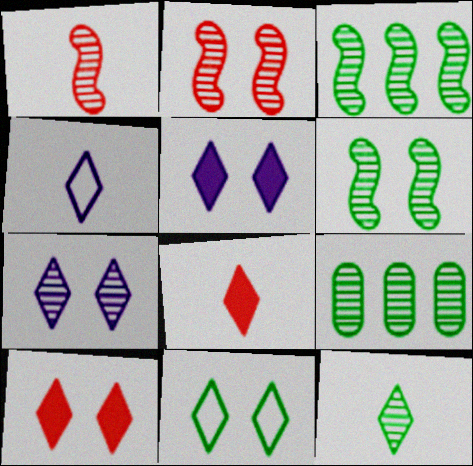[[1, 7, 9], 
[4, 8, 12], 
[6, 9, 12], 
[7, 10, 11]]